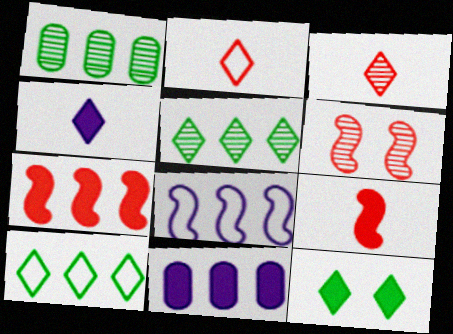[[9, 11, 12]]